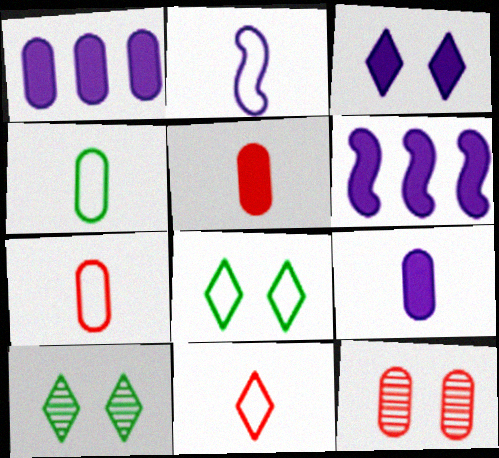[[1, 4, 12], 
[2, 4, 11], 
[3, 6, 9], 
[6, 7, 10]]